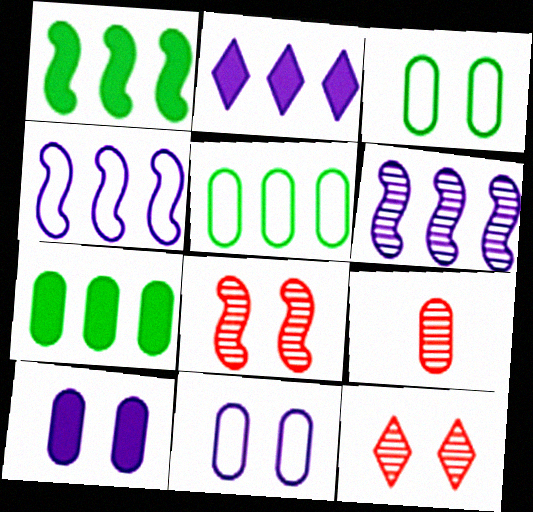[[5, 9, 10], 
[7, 9, 11]]